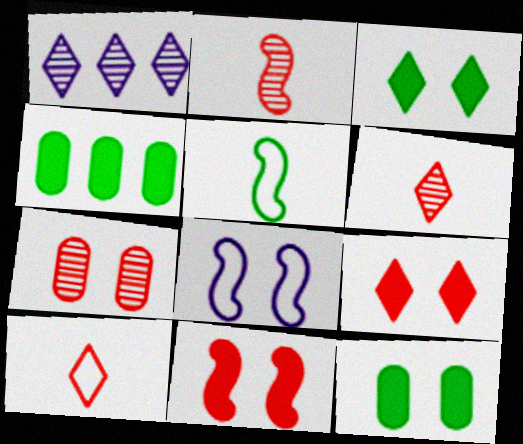[[1, 3, 10], 
[3, 7, 8], 
[4, 6, 8]]